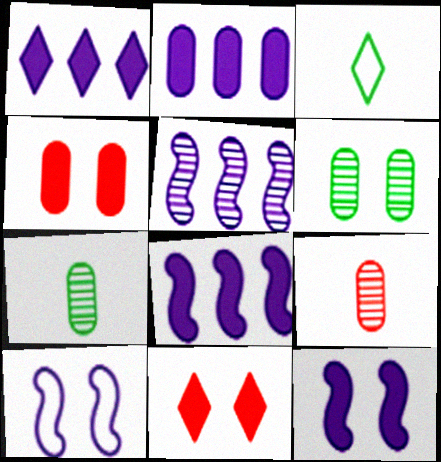[[1, 2, 8], 
[3, 4, 5], 
[6, 10, 11]]